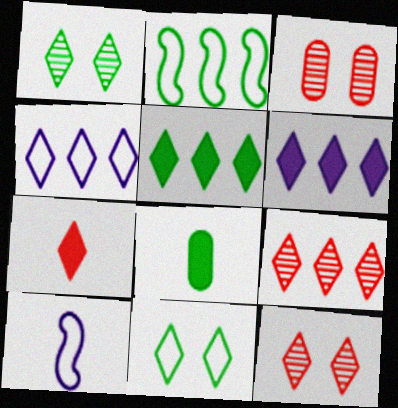[[1, 2, 8], 
[1, 4, 7], 
[3, 5, 10], 
[4, 5, 9]]